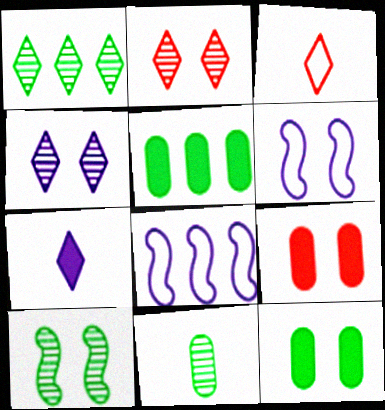[[1, 10, 11], 
[2, 6, 12]]